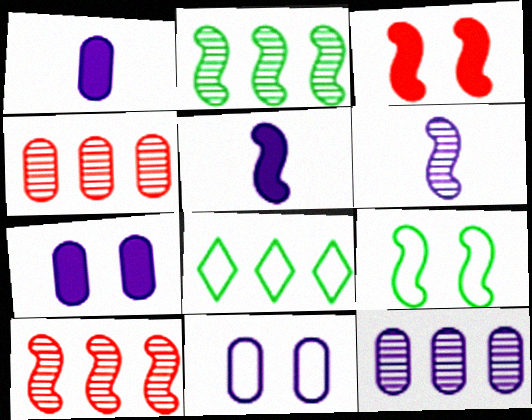[[1, 11, 12], 
[5, 9, 10]]